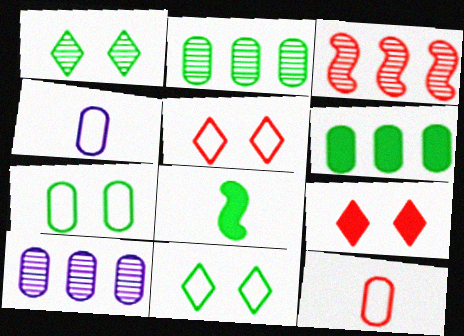[[2, 8, 11], 
[3, 9, 12], 
[5, 8, 10]]